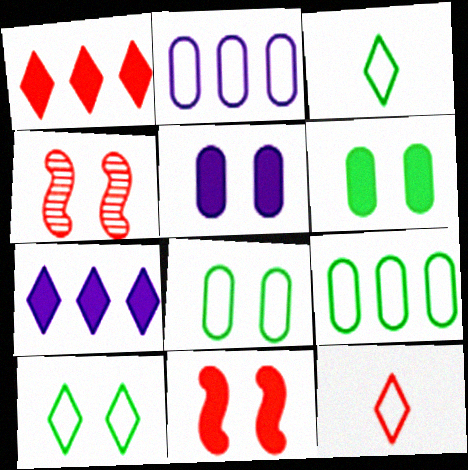[[4, 5, 10]]